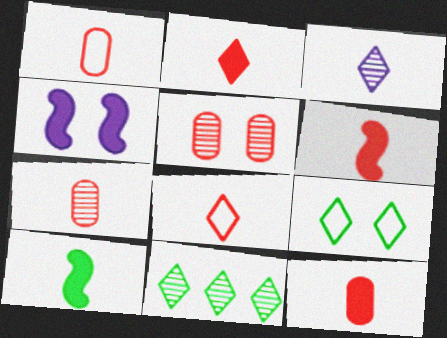[[1, 3, 10], 
[1, 4, 11], 
[1, 7, 12], 
[2, 6, 12], 
[4, 5, 9], 
[6, 7, 8]]